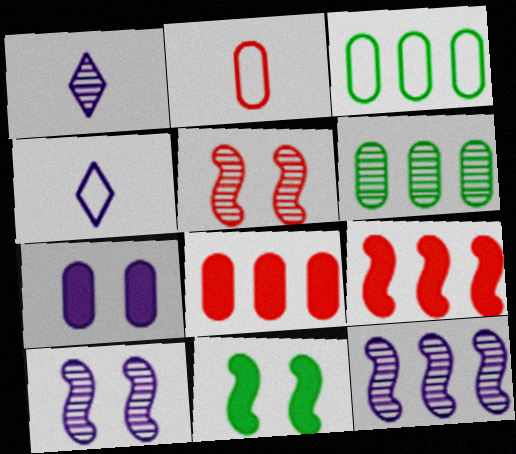[[1, 5, 6], 
[2, 6, 7], 
[4, 7, 12]]